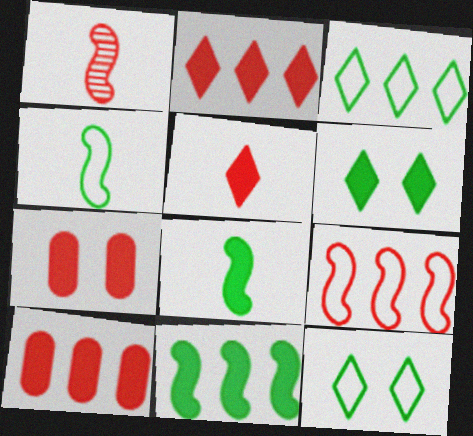[]